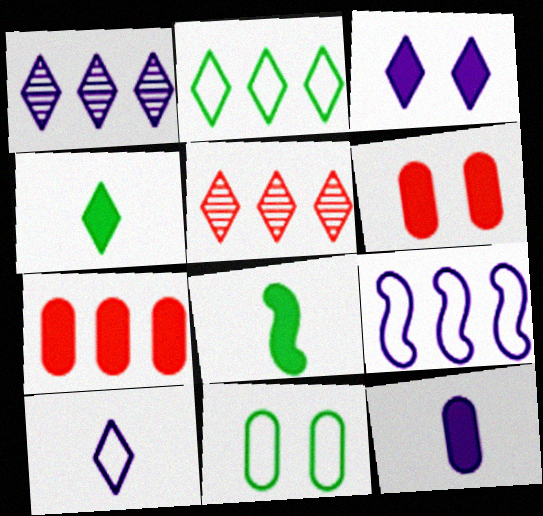[[1, 3, 10], 
[3, 7, 8]]